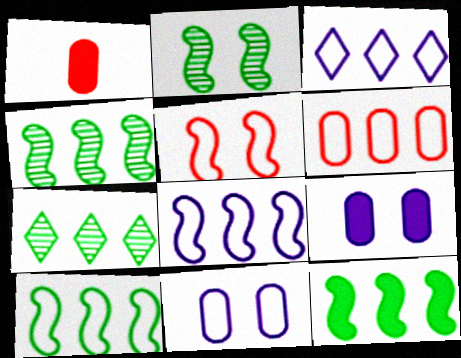[[1, 2, 3], 
[3, 6, 10], 
[4, 10, 12]]